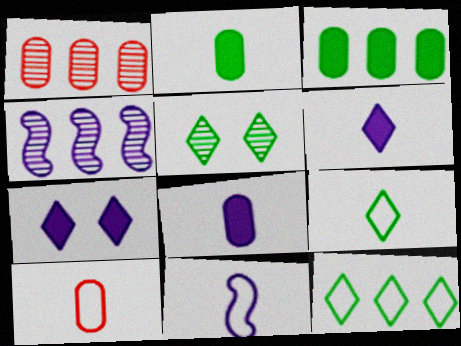[[9, 10, 11]]